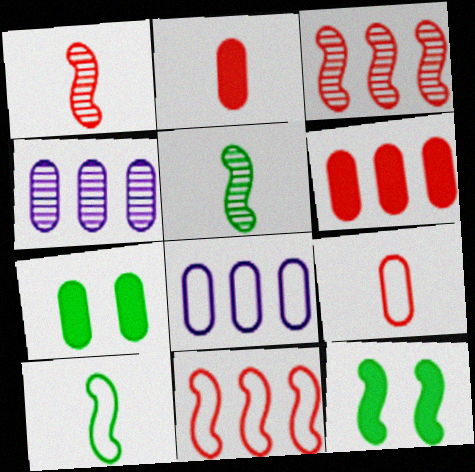[[4, 7, 9]]